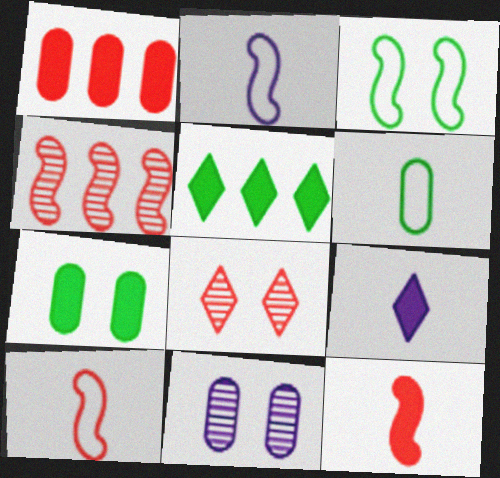[[1, 6, 11], 
[1, 8, 10], 
[5, 10, 11]]